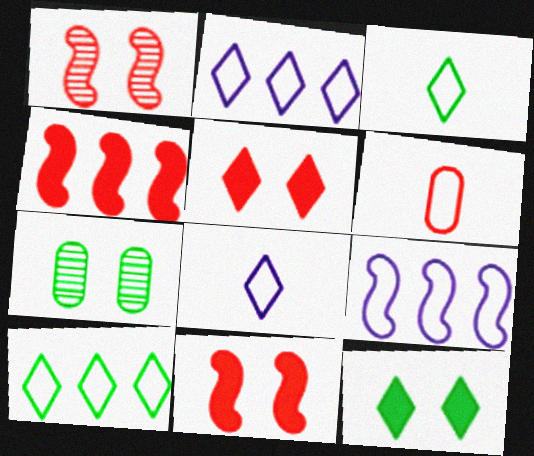[[4, 7, 8]]